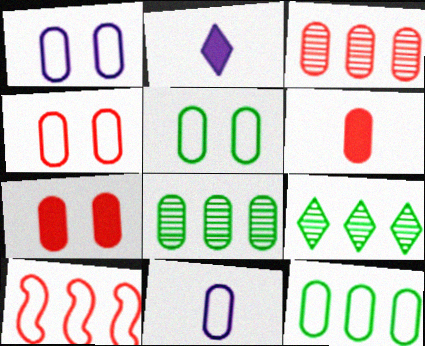[[1, 4, 5], 
[1, 6, 8], 
[3, 4, 6], 
[4, 11, 12], 
[7, 8, 11]]